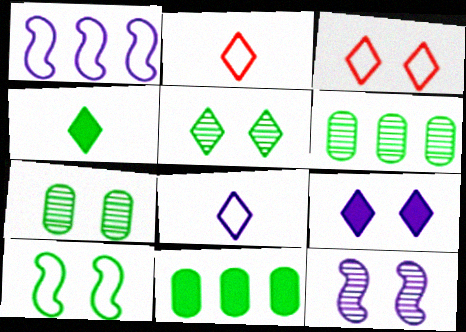[[2, 11, 12], 
[3, 5, 9], 
[4, 6, 10]]